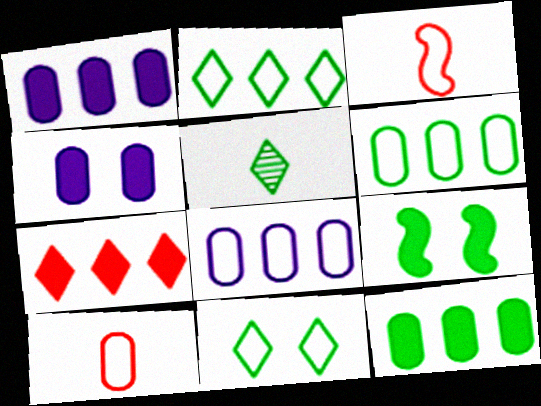[[3, 8, 11], 
[5, 6, 9]]